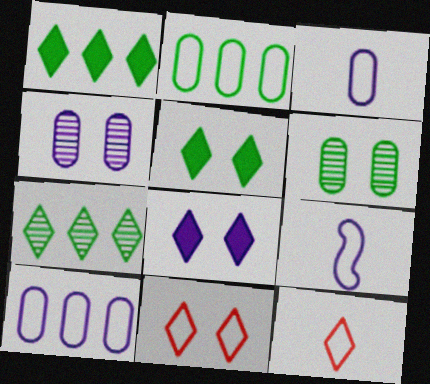[[2, 9, 11], 
[7, 8, 12]]